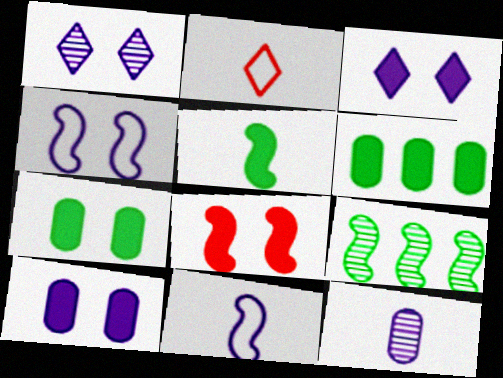[[1, 4, 10], 
[2, 5, 12], 
[2, 9, 10], 
[3, 7, 8], 
[8, 9, 11]]